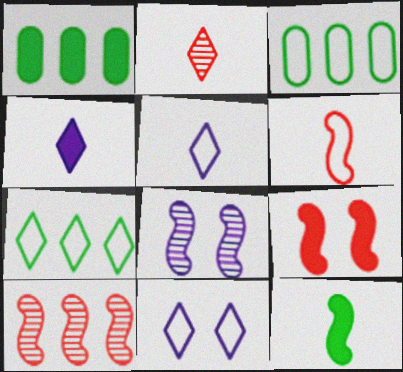[[1, 4, 9], 
[3, 6, 11], 
[6, 9, 10]]